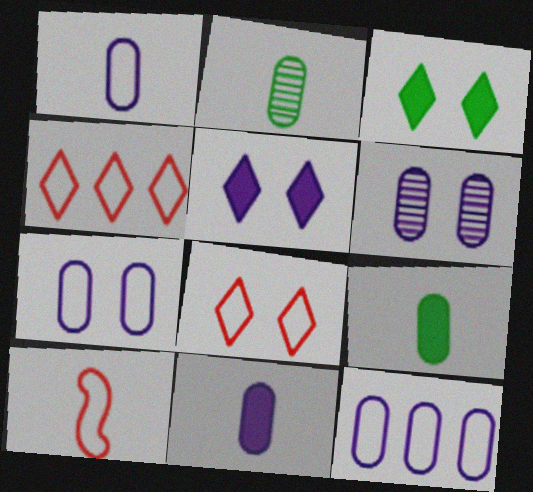[[1, 7, 12], 
[6, 11, 12]]